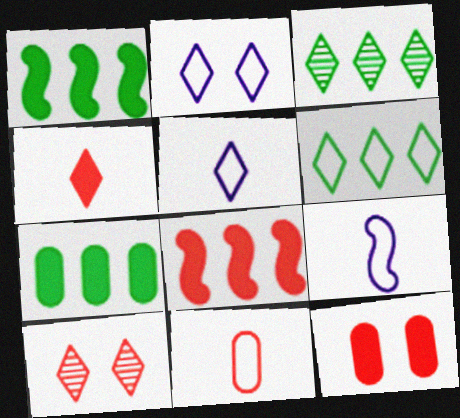[[2, 3, 4], 
[3, 9, 12], 
[4, 8, 12], 
[7, 9, 10], 
[8, 10, 11]]